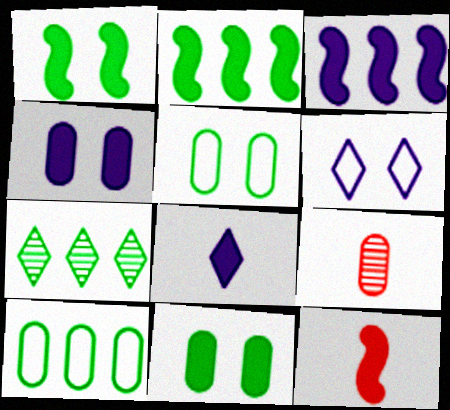[[1, 3, 12], 
[2, 6, 9], 
[2, 7, 10], 
[3, 4, 8], 
[4, 9, 10]]